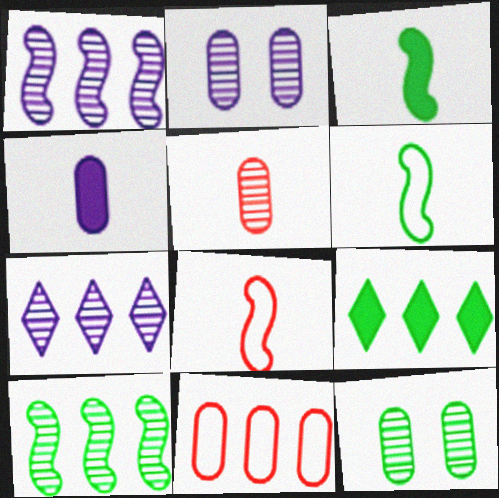[[1, 9, 11], 
[2, 8, 9], 
[4, 11, 12], 
[6, 9, 12]]